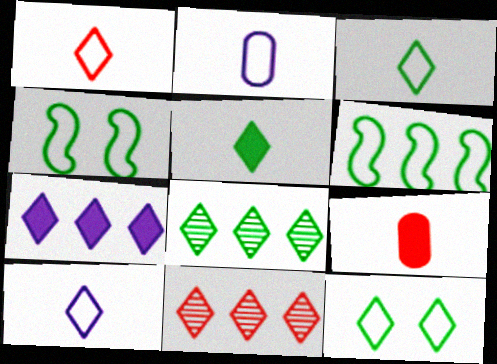[[1, 3, 10], 
[5, 8, 12]]